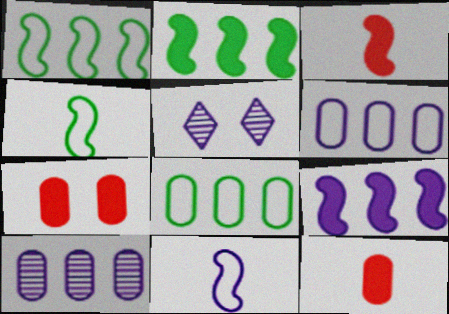[[1, 5, 12], 
[3, 5, 8]]